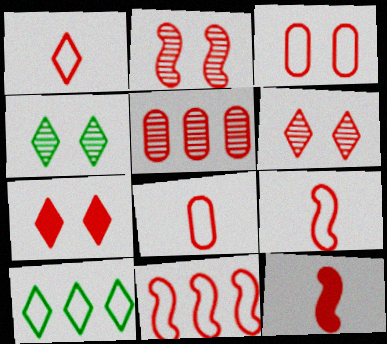[[1, 3, 11], 
[1, 8, 9], 
[2, 3, 7], 
[2, 11, 12], 
[5, 7, 9]]